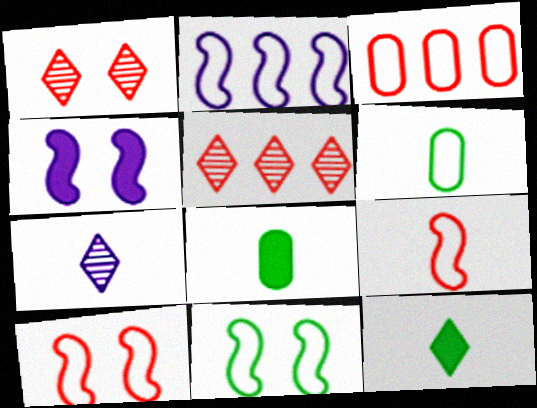[[1, 2, 8], 
[2, 9, 11], 
[4, 5, 6], 
[7, 8, 9]]